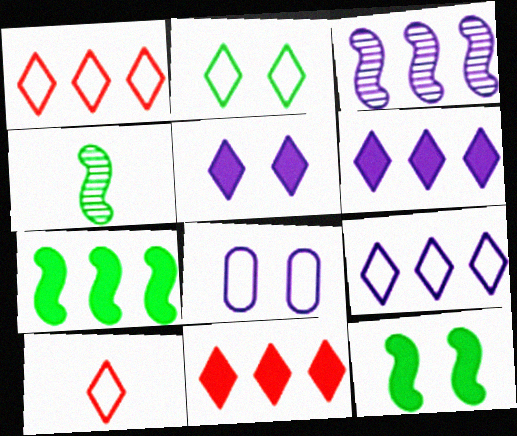[[2, 9, 10], 
[4, 8, 11]]